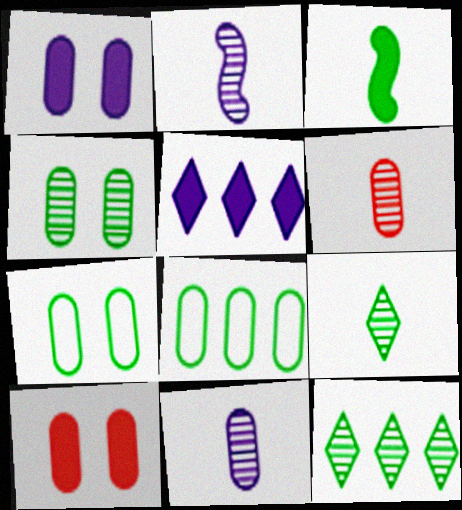[[1, 6, 8], 
[2, 6, 9], 
[3, 5, 10], 
[3, 7, 12], 
[8, 10, 11]]